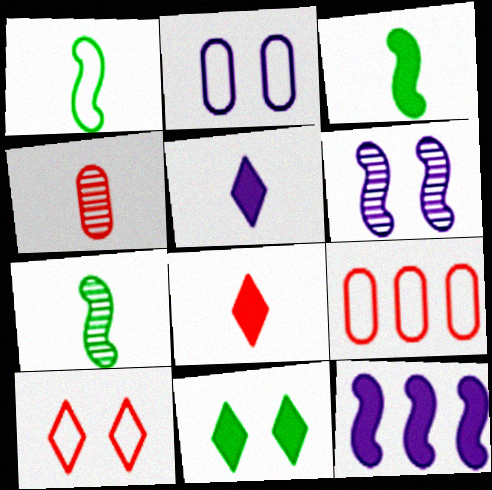[[1, 3, 7], 
[1, 4, 5]]